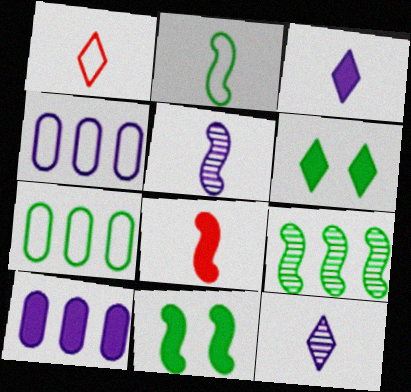[[2, 5, 8], 
[2, 9, 11], 
[6, 8, 10]]